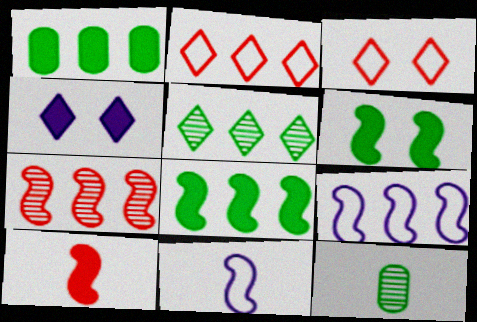[[1, 4, 10], 
[6, 7, 11], 
[7, 8, 9]]